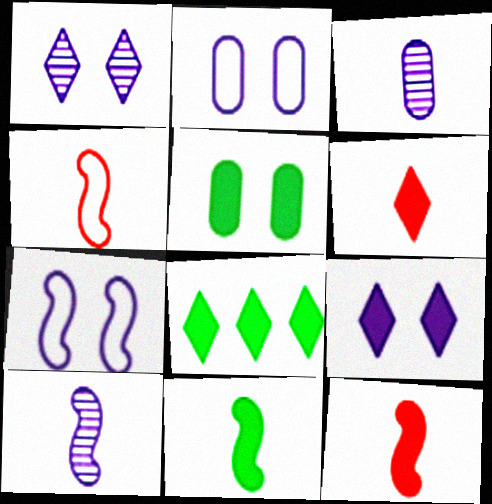[[4, 10, 11], 
[5, 8, 11], 
[6, 8, 9]]